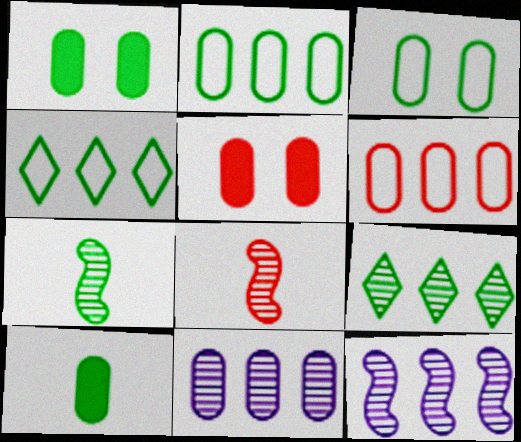[[1, 4, 7]]